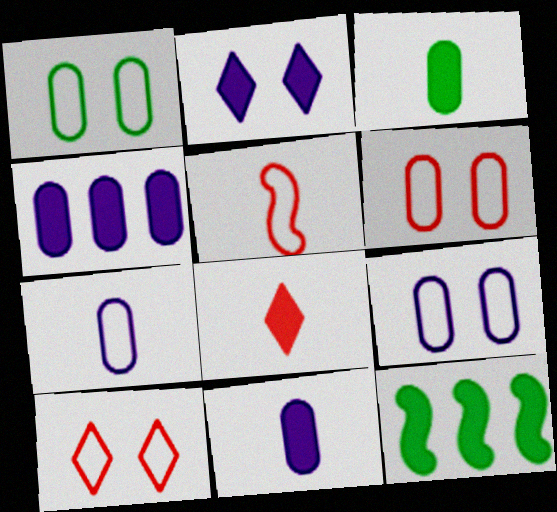[[1, 6, 9]]